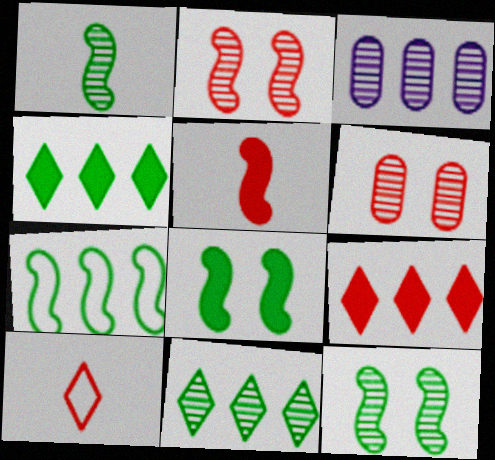[[1, 7, 8], 
[3, 7, 9], 
[3, 8, 10]]